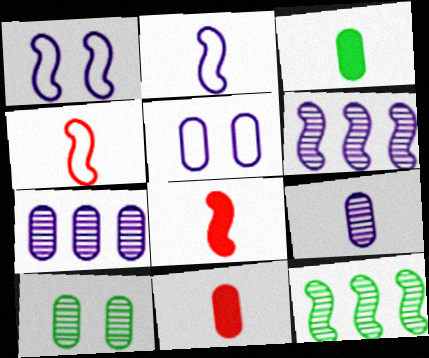[[1, 8, 12]]